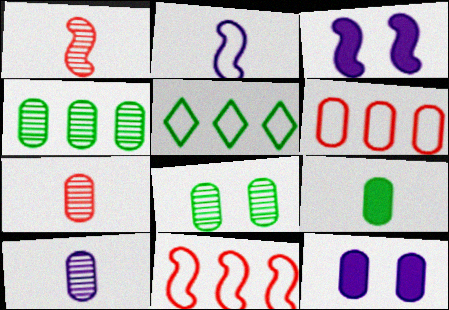[[1, 5, 12], 
[3, 5, 7]]